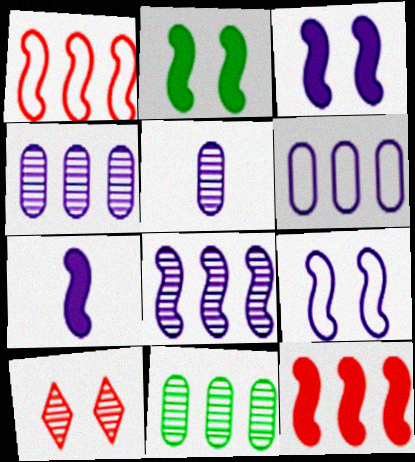[[2, 7, 12], 
[7, 8, 9]]